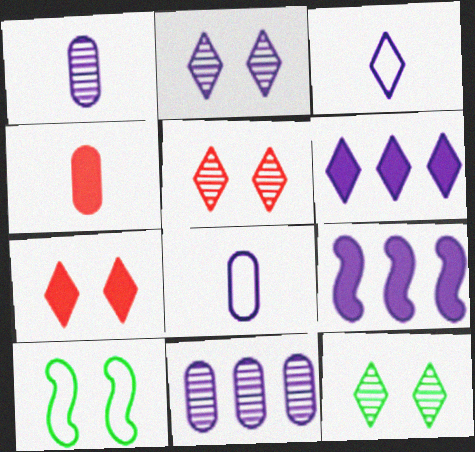[[2, 3, 6], 
[2, 5, 12], 
[2, 8, 9]]